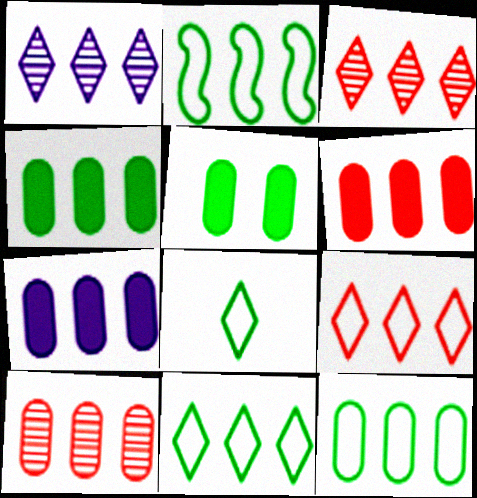[[1, 2, 6], 
[2, 3, 7], 
[2, 11, 12], 
[4, 6, 7], 
[7, 10, 12]]